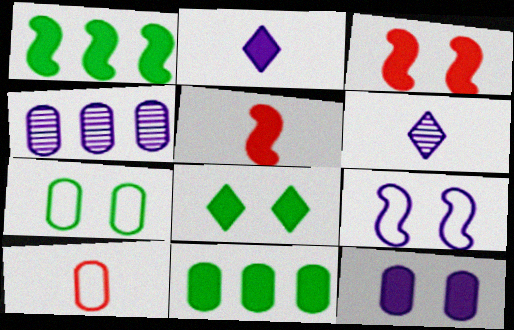[[2, 3, 11], 
[2, 4, 9], 
[3, 8, 12]]